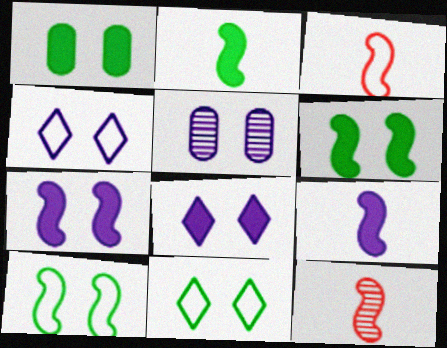[[4, 5, 7]]